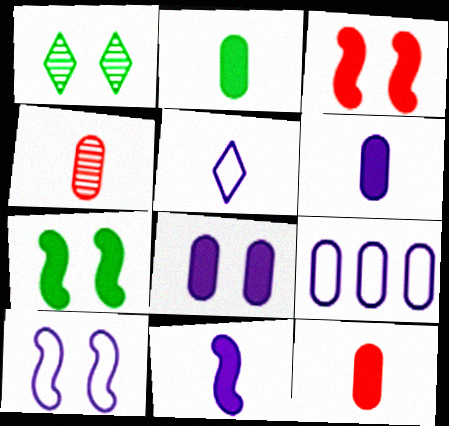[[2, 6, 12], 
[5, 9, 10]]